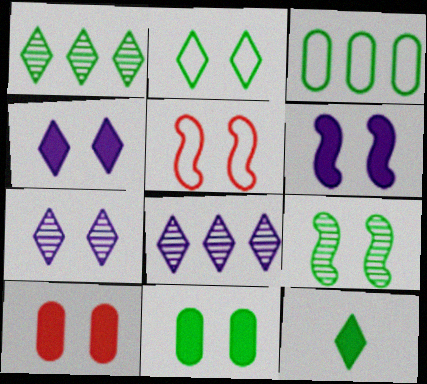[[1, 2, 12], 
[2, 9, 11], 
[3, 9, 12], 
[5, 6, 9], 
[5, 7, 11]]